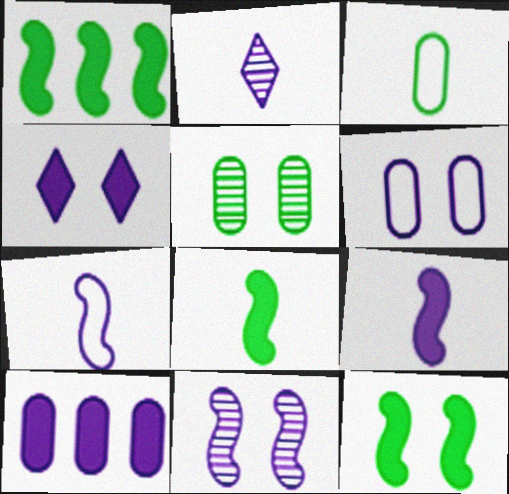[[1, 8, 12], 
[4, 6, 11], 
[4, 9, 10]]